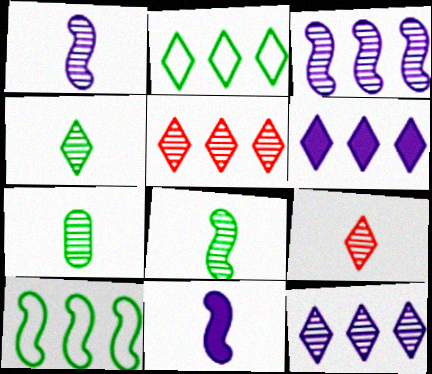[[1, 7, 9], 
[2, 5, 6], 
[4, 7, 8]]